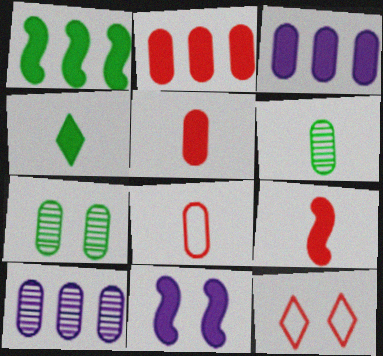[[1, 9, 11], 
[2, 4, 11], 
[3, 7, 8], 
[7, 11, 12]]